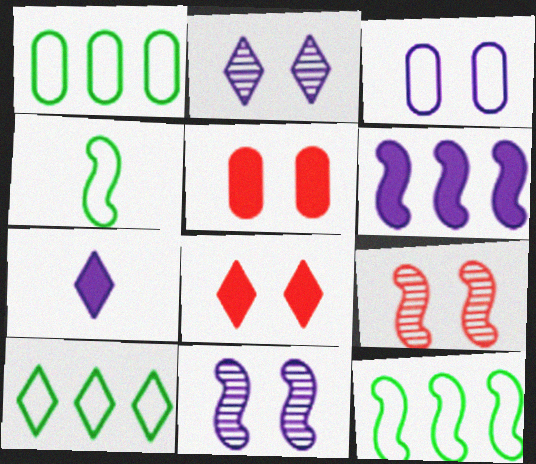[[1, 7, 9], 
[1, 10, 12], 
[4, 6, 9]]